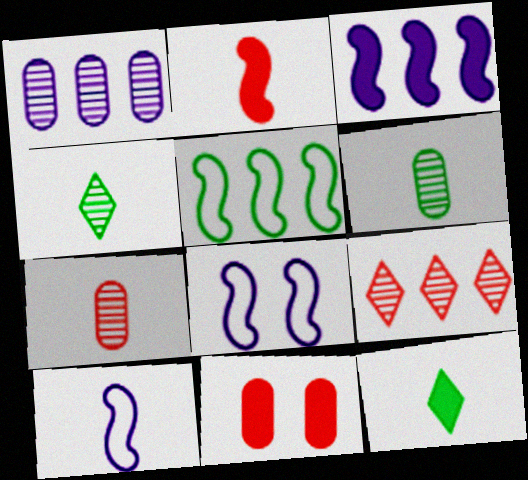[[3, 11, 12], 
[7, 10, 12]]